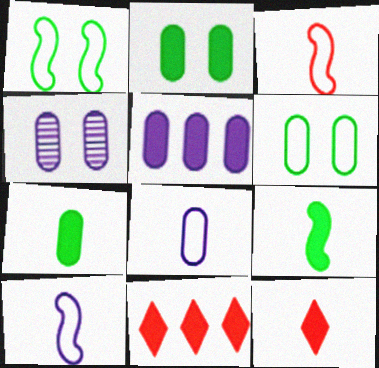[[4, 5, 8]]